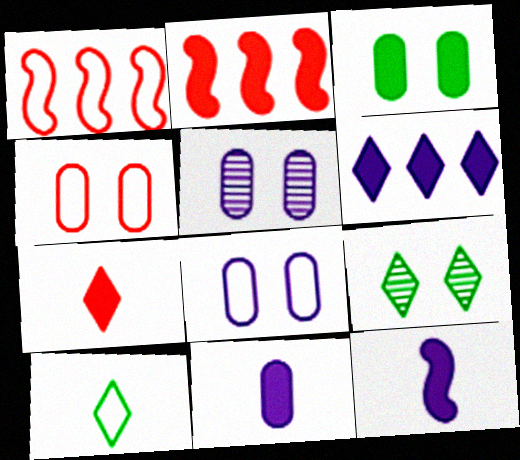[[1, 8, 10], 
[1, 9, 11], 
[2, 5, 10], 
[3, 4, 5]]